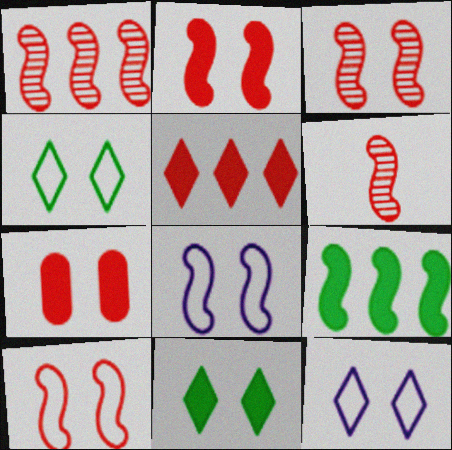[[1, 3, 6], 
[2, 3, 10], 
[6, 8, 9]]